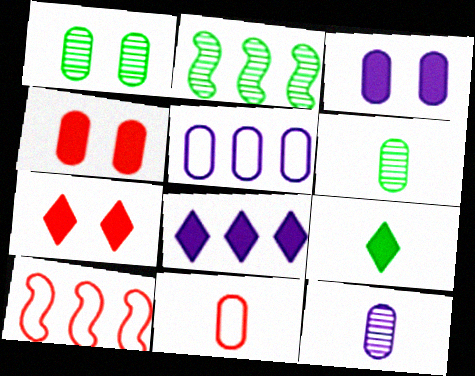[[3, 5, 12], 
[4, 5, 6], 
[7, 8, 9]]